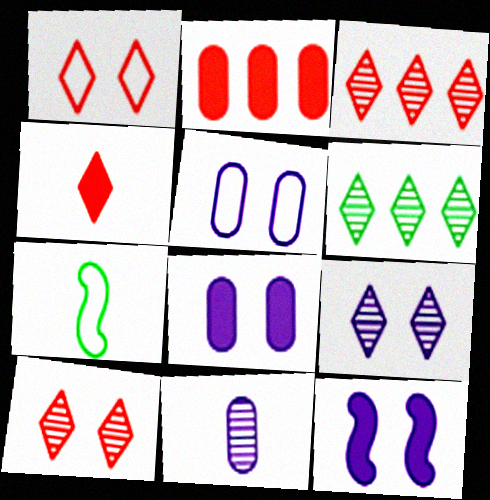[[1, 3, 4], 
[2, 7, 9], 
[3, 7, 8], 
[4, 7, 11], 
[5, 9, 12]]